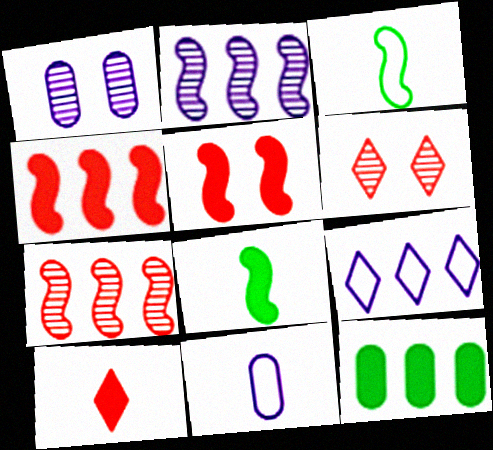[[2, 3, 5], 
[7, 9, 12]]